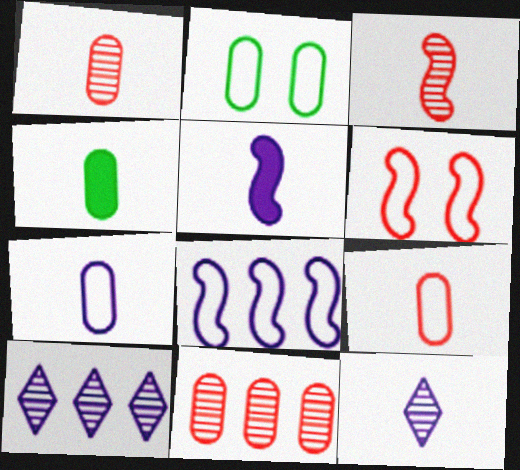[[1, 4, 7], 
[4, 6, 10], 
[5, 7, 12]]